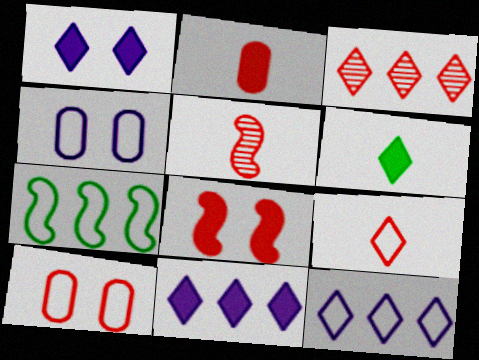[[2, 5, 9], 
[4, 7, 9]]